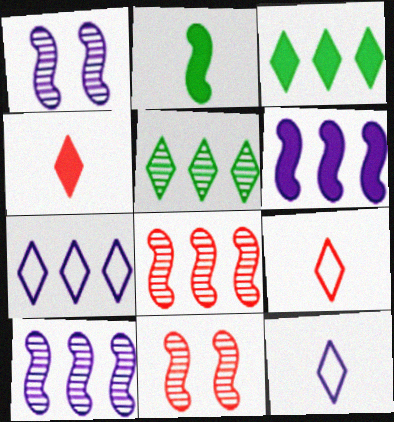[]